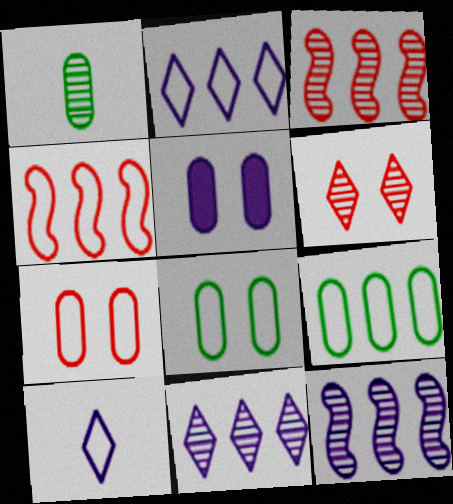[[1, 6, 12], 
[2, 4, 9], 
[4, 8, 10], 
[5, 10, 12]]